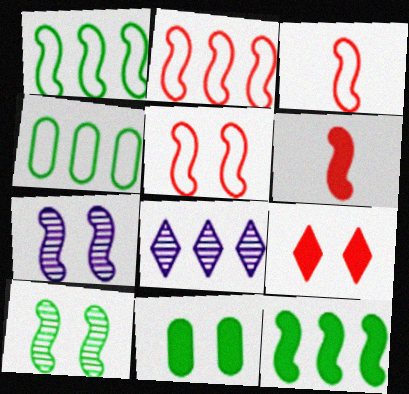[[1, 6, 7], 
[2, 3, 5], 
[3, 7, 12], 
[3, 8, 11]]